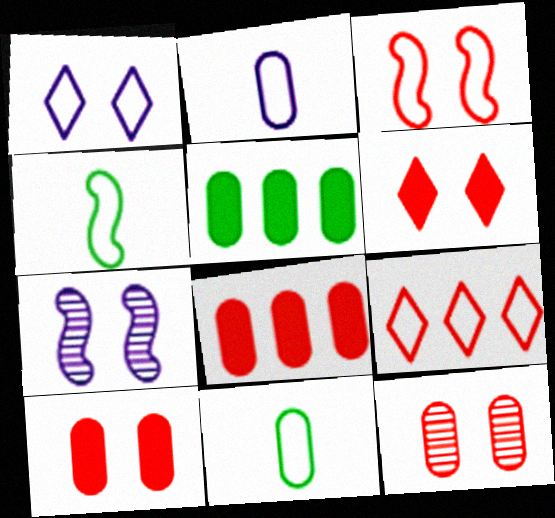[[2, 5, 12], 
[3, 6, 12]]